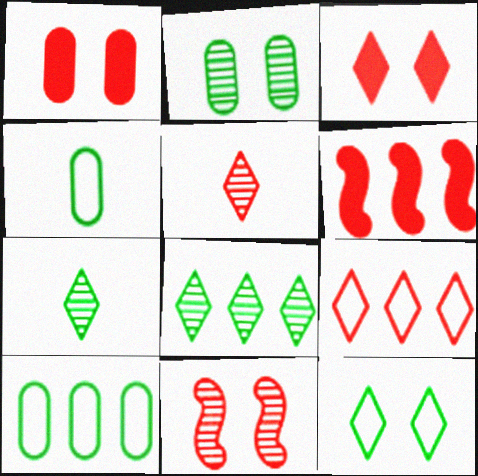[[3, 5, 9]]